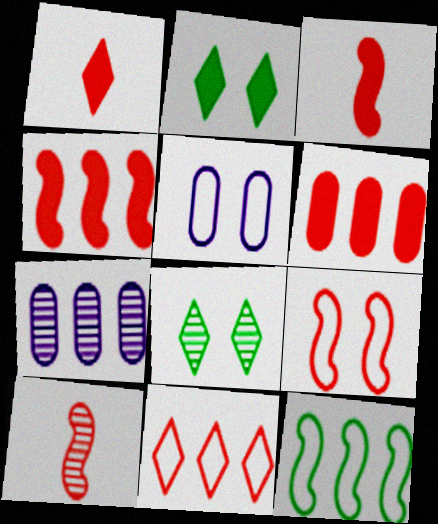[[4, 9, 10], 
[7, 8, 10]]